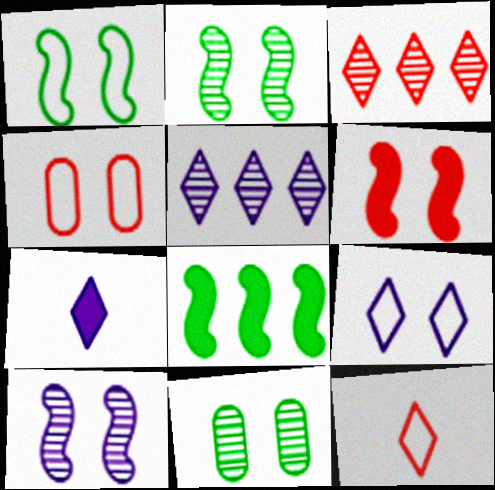[[1, 4, 9], 
[1, 6, 10], 
[5, 7, 9], 
[6, 9, 11]]